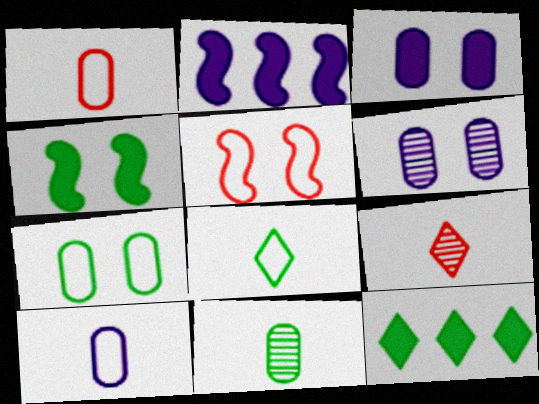[[2, 7, 9]]